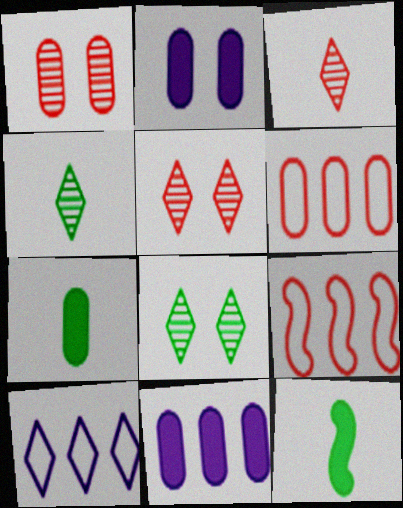[[1, 10, 12], 
[2, 4, 9]]